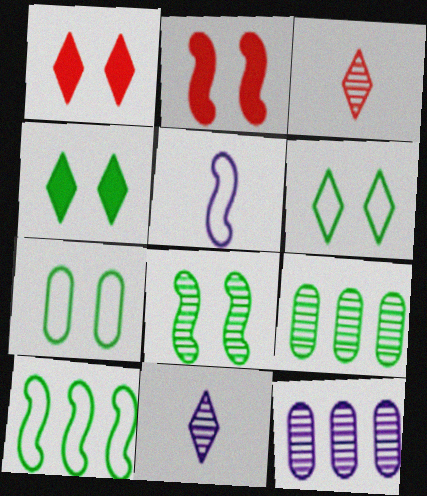[[1, 5, 9], 
[3, 8, 12], 
[4, 7, 8]]